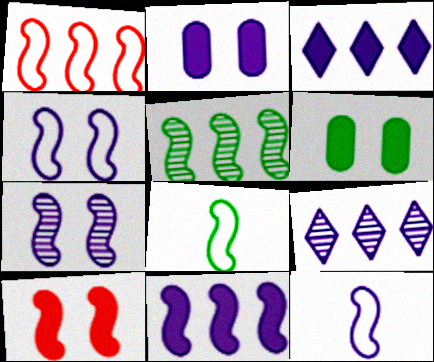[[1, 4, 8], 
[1, 5, 11], 
[2, 9, 12], 
[5, 10, 12], 
[7, 11, 12]]